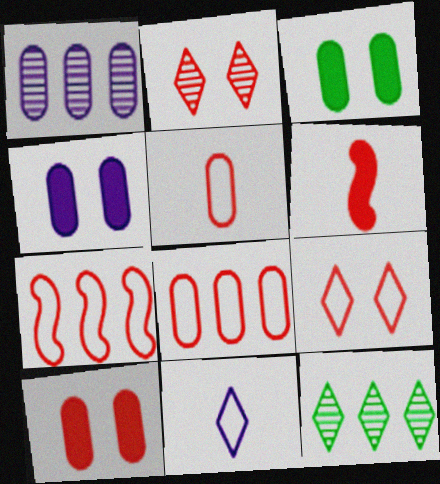[[1, 3, 5], 
[2, 6, 8], 
[3, 4, 10], 
[5, 7, 9]]